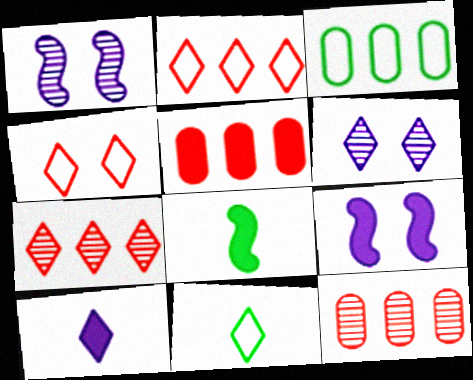[[1, 5, 11], 
[9, 11, 12]]